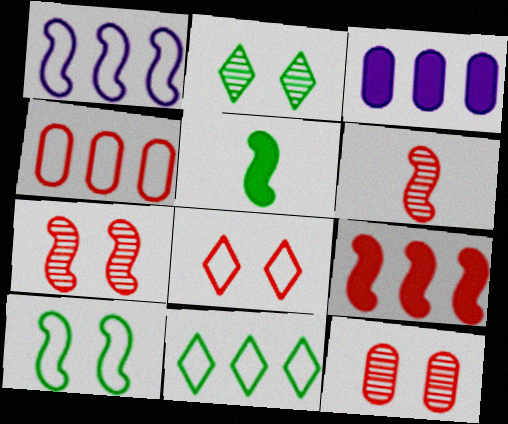[[1, 4, 11], 
[1, 5, 7]]